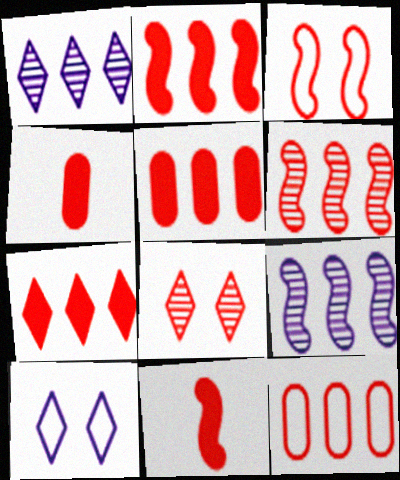[[2, 5, 7], 
[3, 6, 11], 
[6, 7, 12], 
[8, 11, 12]]